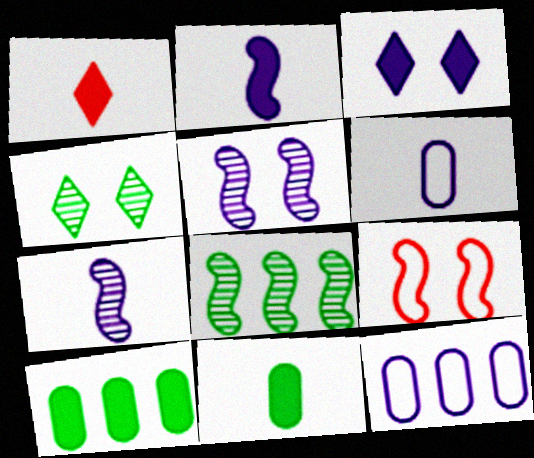[[1, 2, 11], 
[2, 8, 9], 
[3, 7, 12]]